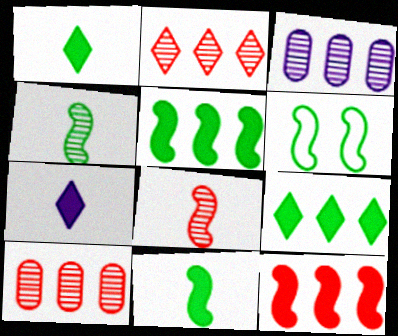[[4, 5, 6], 
[6, 7, 10]]